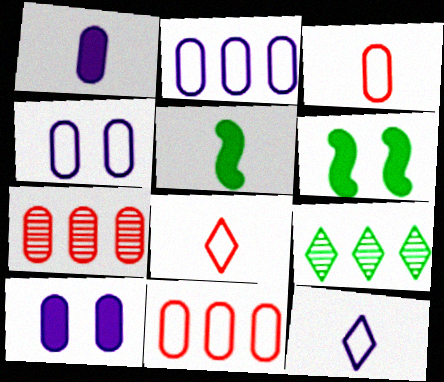[[6, 7, 12]]